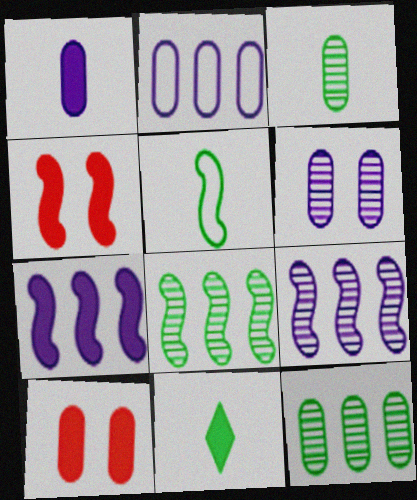[[1, 2, 6], 
[2, 3, 10], 
[3, 5, 11], 
[4, 5, 9], 
[7, 10, 11]]